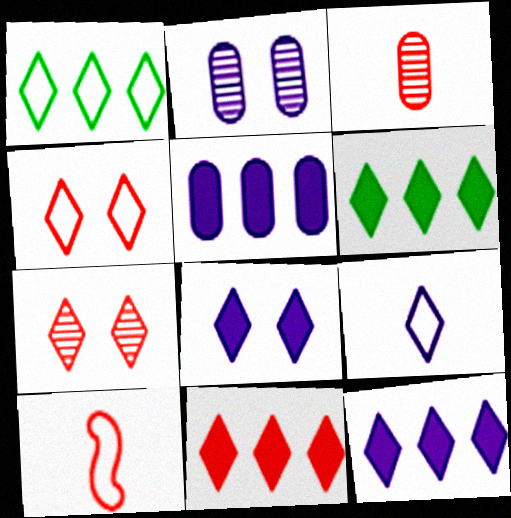[[1, 4, 9], 
[2, 6, 10], 
[6, 7, 9], 
[6, 11, 12]]